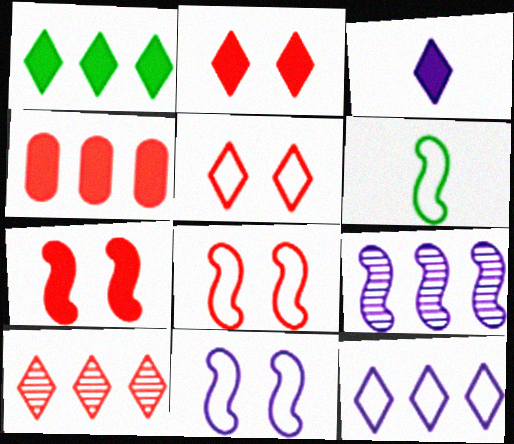[[1, 2, 3], 
[1, 10, 12], 
[6, 7, 9]]